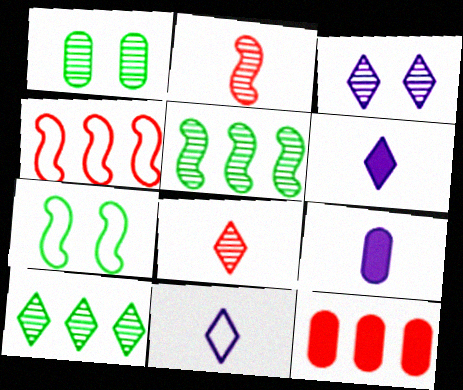[[1, 4, 6], 
[3, 8, 10]]